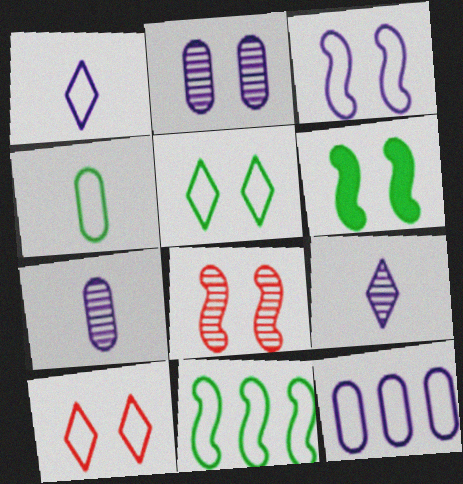[[1, 3, 12], 
[2, 6, 10], 
[3, 6, 8], 
[4, 5, 11]]